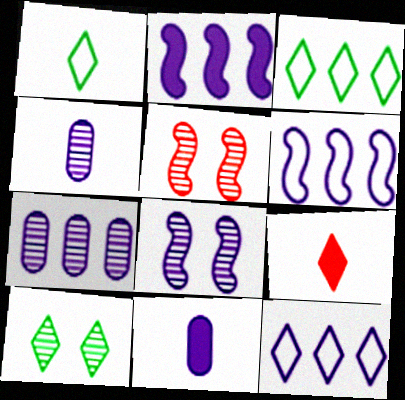[[2, 7, 12], 
[3, 5, 11], 
[8, 11, 12], 
[9, 10, 12]]